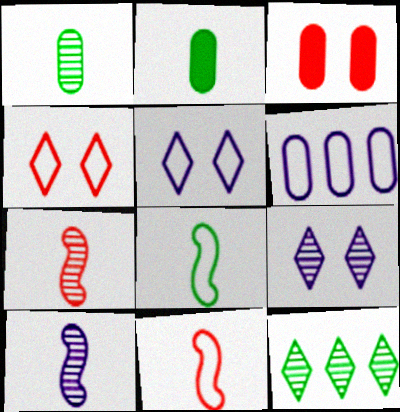[[1, 3, 6], 
[4, 6, 8]]